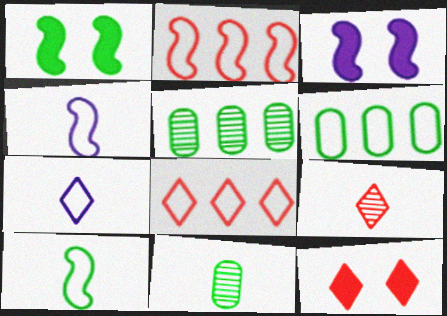[[3, 6, 9], 
[3, 8, 11], 
[4, 5, 12], 
[8, 9, 12]]